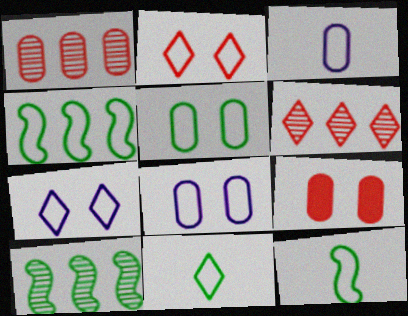[[2, 3, 4], 
[4, 5, 11]]